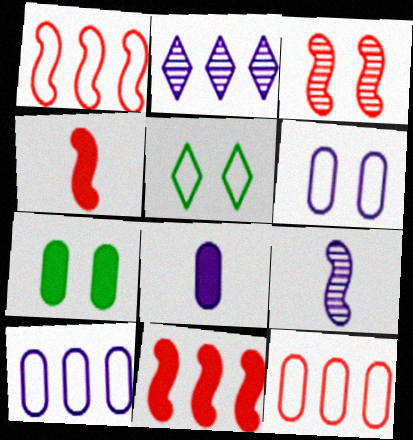[[1, 3, 4]]